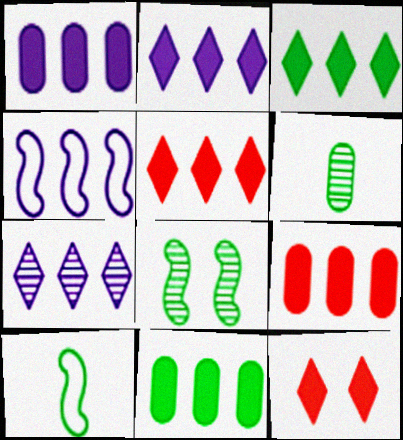[[1, 4, 7], 
[1, 9, 11], 
[2, 3, 5], 
[4, 6, 12]]